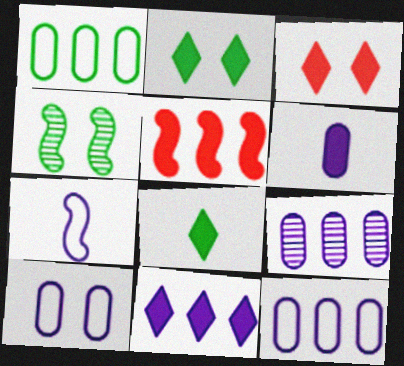[[1, 4, 8], 
[2, 5, 6], 
[3, 4, 10], 
[3, 8, 11], 
[4, 5, 7], 
[6, 9, 10]]